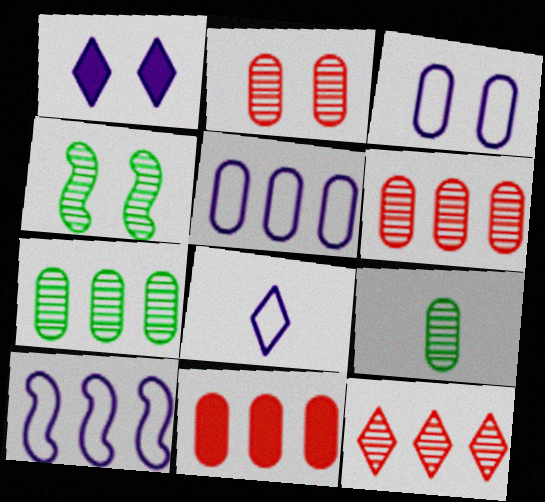[[3, 8, 10], 
[3, 9, 11], 
[4, 8, 11], 
[5, 7, 11]]